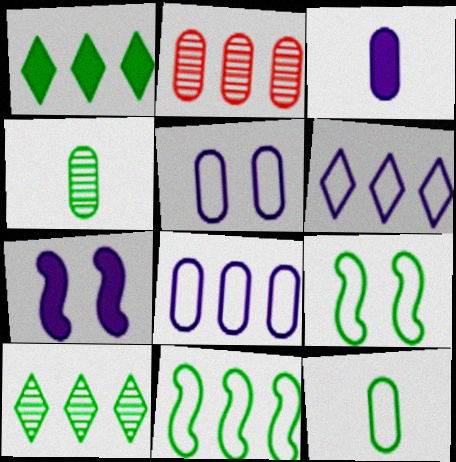[[1, 4, 9]]